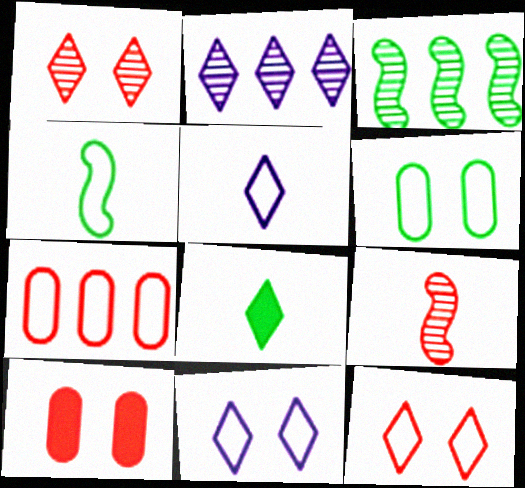[[2, 4, 10], 
[2, 8, 12], 
[3, 5, 10], 
[3, 6, 8], 
[4, 7, 11]]